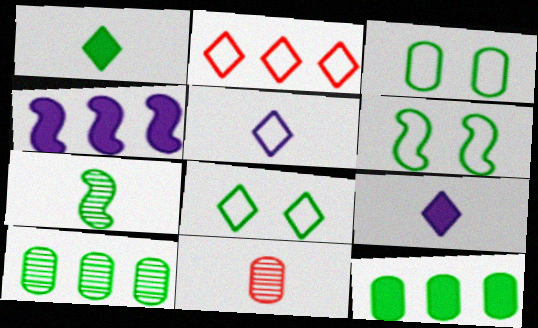[[1, 6, 10], 
[2, 4, 10], 
[2, 5, 8], 
[3, 6, 8], 
[4, 8, 11], 
[7, 8, 12]]